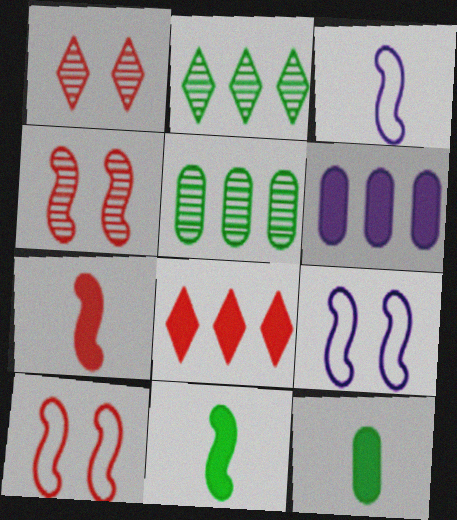[]